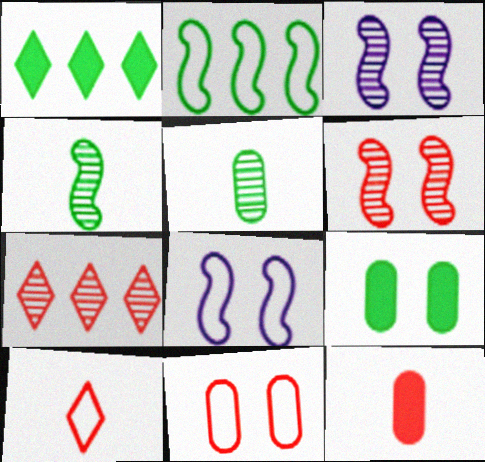[[3, 5, 7]]